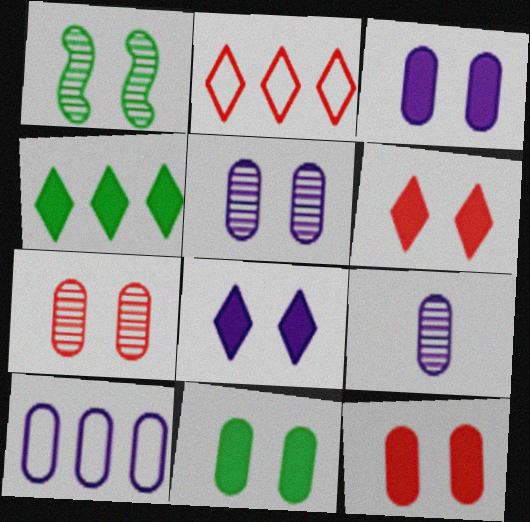[[3, 9, 10], 
[3, 11, 12]]